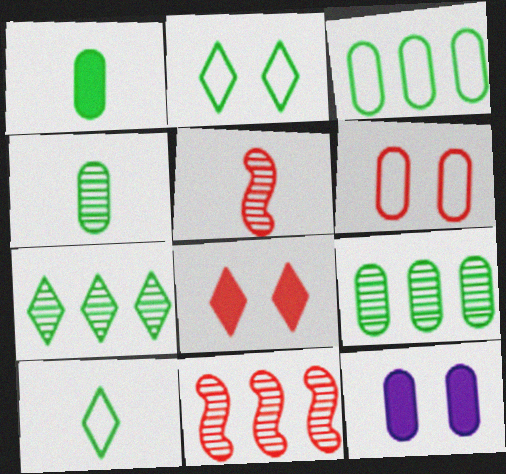[[10, 11, 12]]